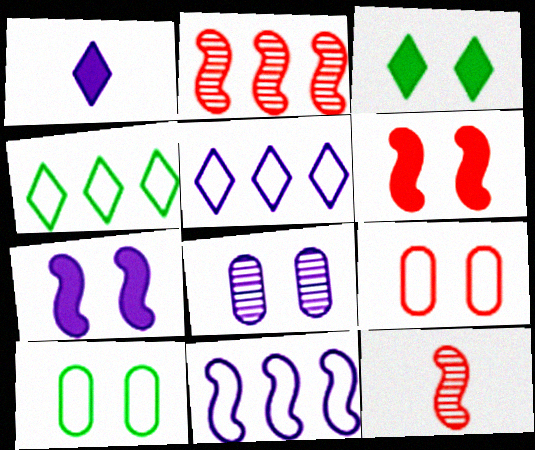[[1, 2, 10], 
[1, 8, 11]]